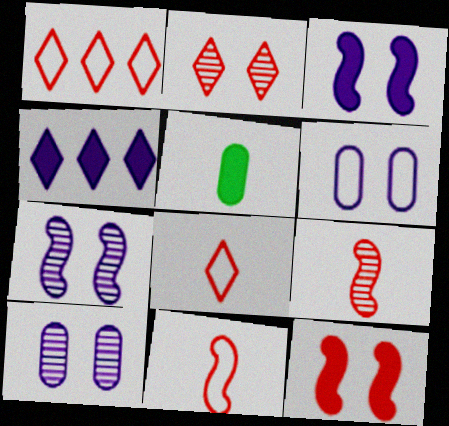[[1, 5, 7], 
[4, 5, 12]]